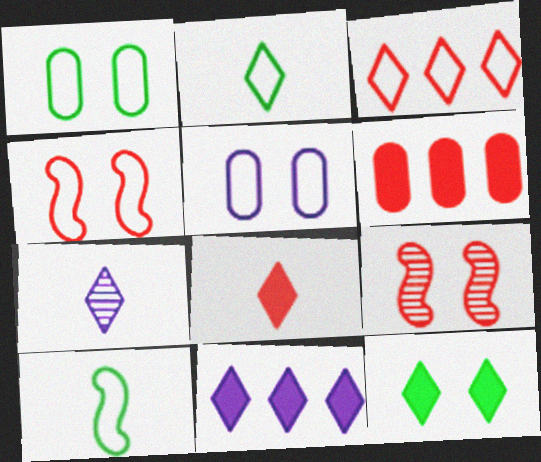[[2, 7, 8], 
[3, 5, 10], 
[3, 7, 12], 
[5, 9, 12], 
[8, 11, 12]]